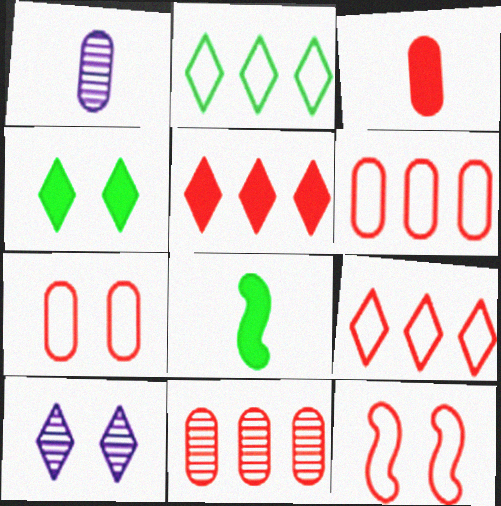[[3, 7, 11], 
[6, 8, 10]]